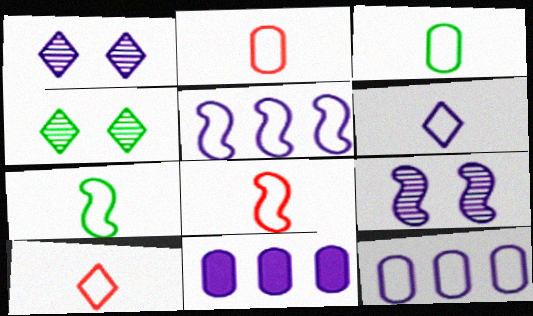[[2, 6, 7], 
[2, 8, 10], 
[3, 6, 8], 
[4, 8, 11], 
[6, 9, 11]]